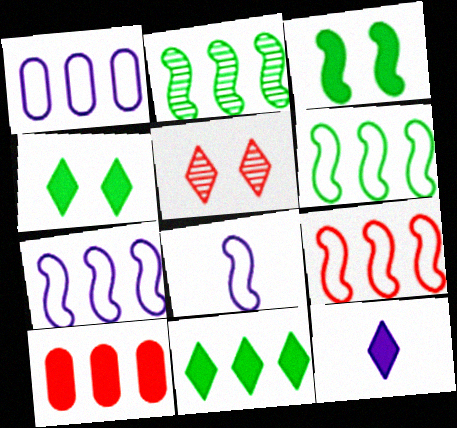[[3, 10, 12], 
[6, 7, 9]]